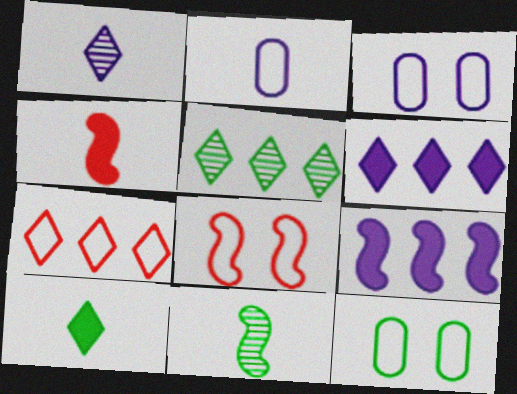[[1, 3, 9], 
[3, 4, 5], 
[5, 6, 7], 
[8, 9, 11]]